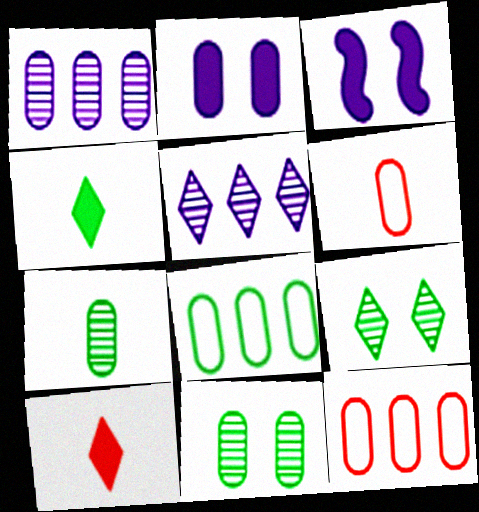[[2, 7, 12]]